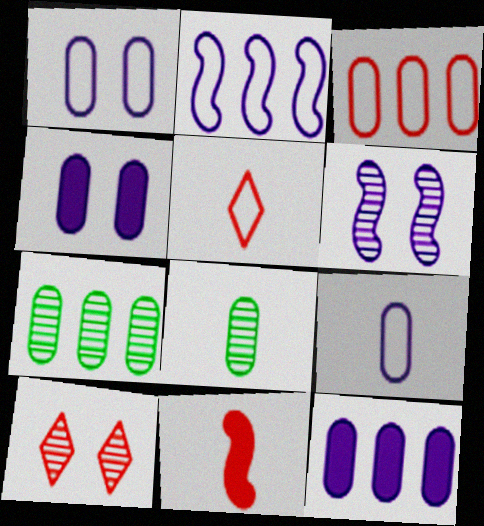[[3, 4, 8], 
[3, 7, 12], 
[3, 10, 11]]